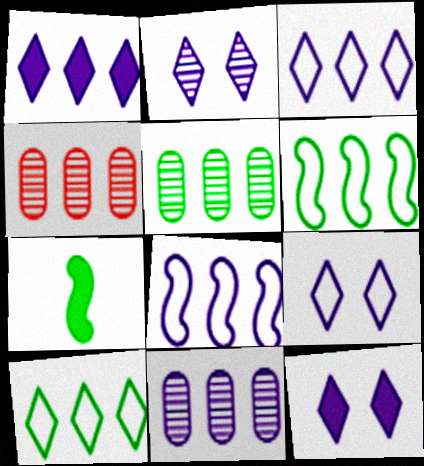[[1, 4, 6], 
[1, 8, 11], 
[2, 9, 12], 
[4, 5, 11], 
[4, 7, 9]]